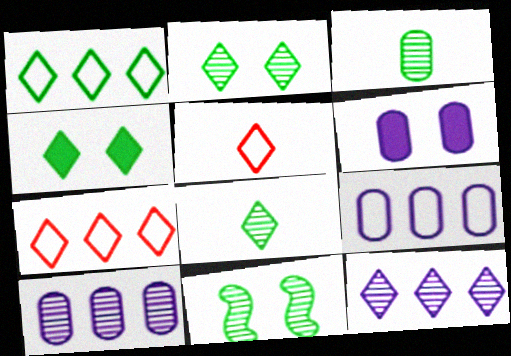[[1, 4, 8], 
[4, 5, 12]]